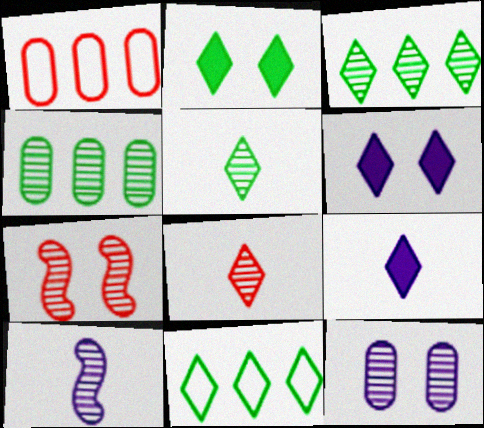[[1, 2, 10], 
[2, 5, 11], 
[6, 8, 11]]